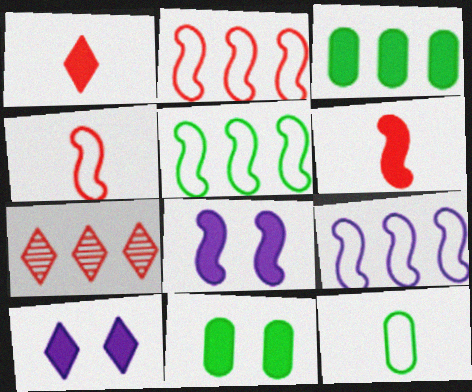[[1, 3, 8], 
[2, 5, 9], 
[3, 6, 10], 
[3, 7, 9], 
[7, 8, 12]]